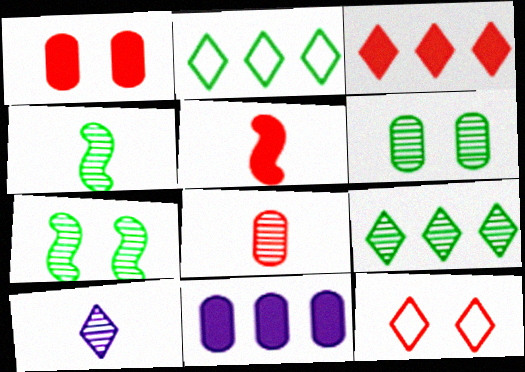[[1, 3, 5], 
[4, 6, 9], 
[4, 8, 10], 
[4, 11, 12]]